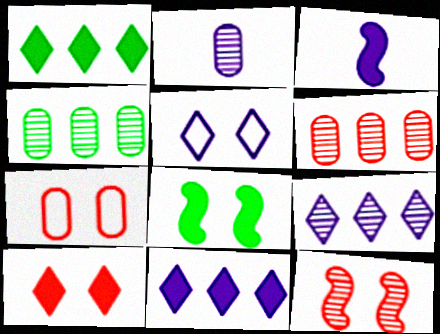[[7, 10, 12]]